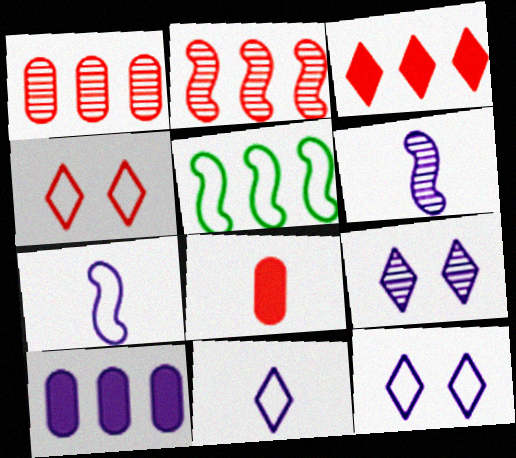[[2, 4, 8], 
[5, 8, 9], 
[6, 10, 12], 
[7, 9, 10]]